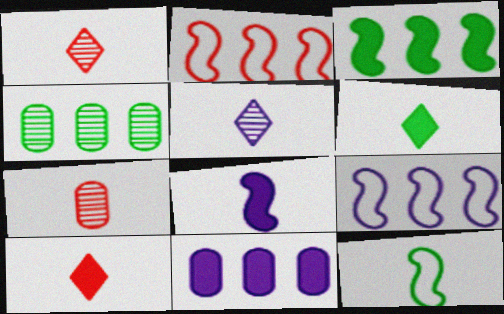[]